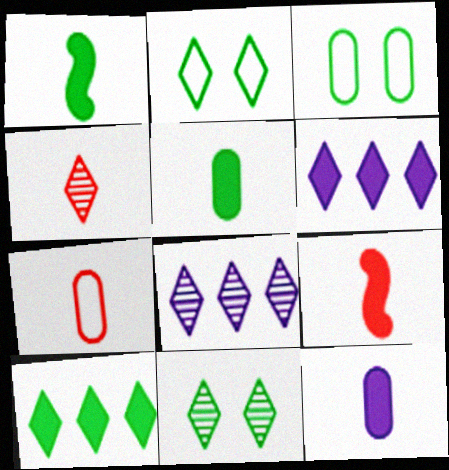[[2, 4, 6], 
[3, 8, 9], 
[4, 7, 9], 
[4, 8, 11]]